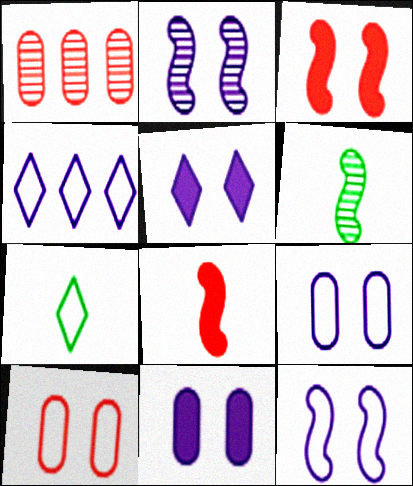[[2, 5, 9]]